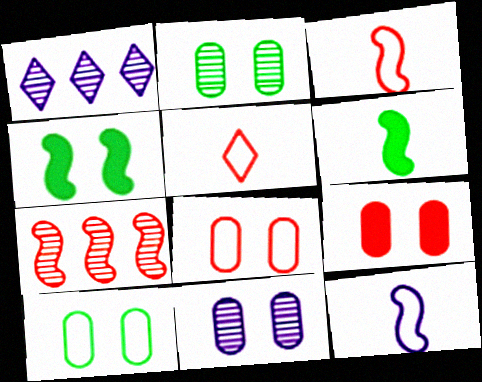[[1, 6, 8], 
[4, 7, 12], 
[5, 7, 9], 
[9, 10, 11]]